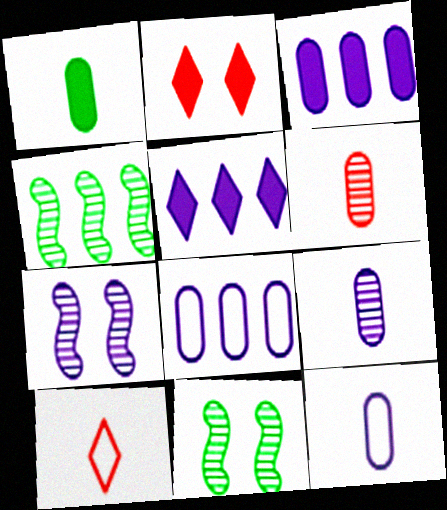[[1, 6, 12], 
[2, 4, 12], 
[3, 10, 11], 
[5, 7, 12]]